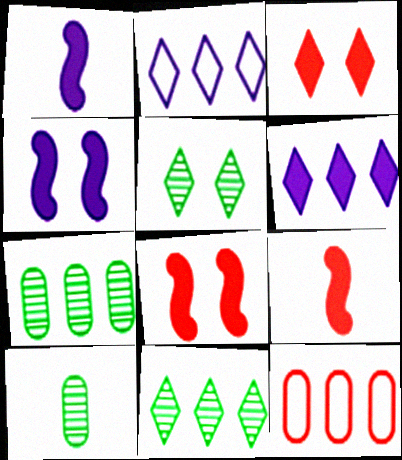[[1, 5, 12], 
[2, 8, 10]]